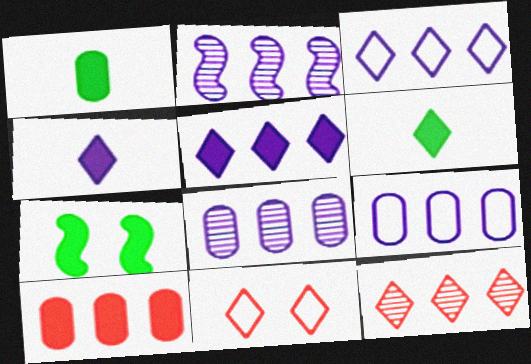[[1, 2, 11], 
[2, 5, 9], 
[4, 7, 10]]